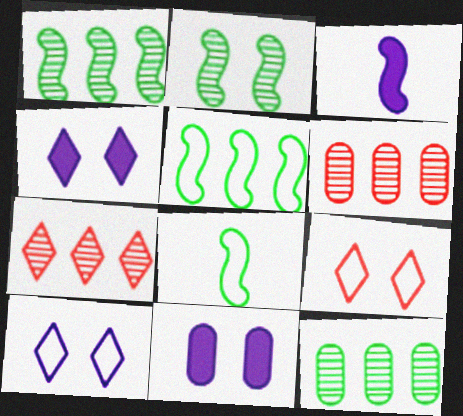[[2, 9, 11], 
[3, 9, 12], 
[4, 6, 8], 
[7, 8, 11]]